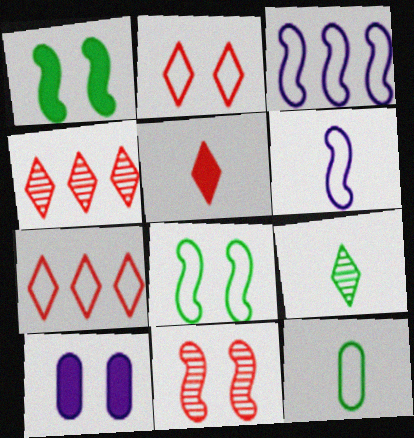[[2, 3, 12], 
[2, 4, 5]]